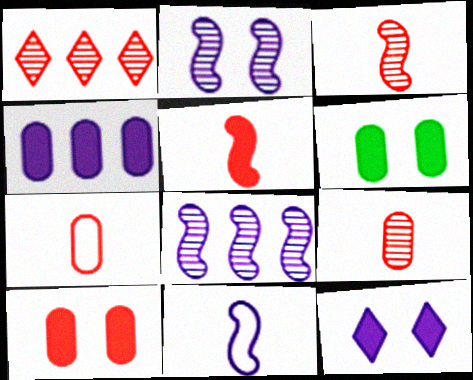[[1, 6, 11]]